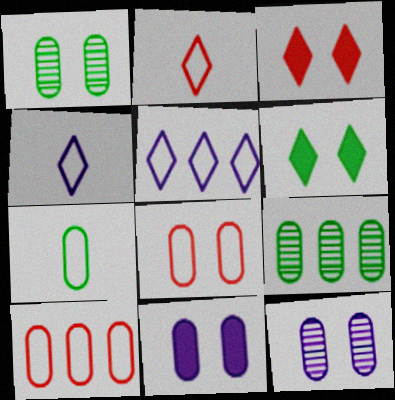[[1, 8, 11]]